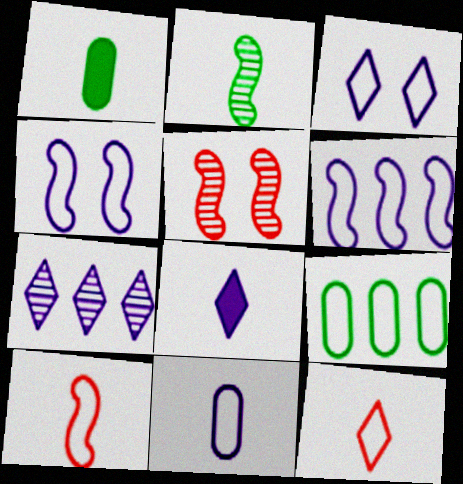[[3, 6, 11], 
[3, 7, 8], 
[3, 9, 10], 
[4, 9, 12], 
[5, 8, 9]]